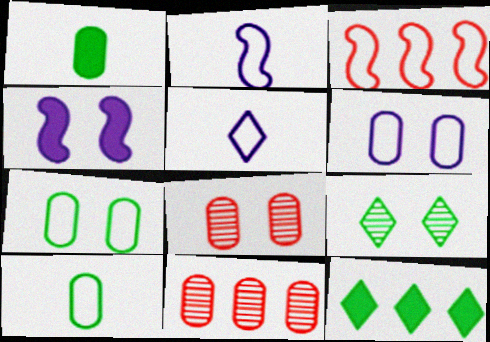[[1, 6, 11], 
[2, 8, 12], 
[3, 5, 7]]